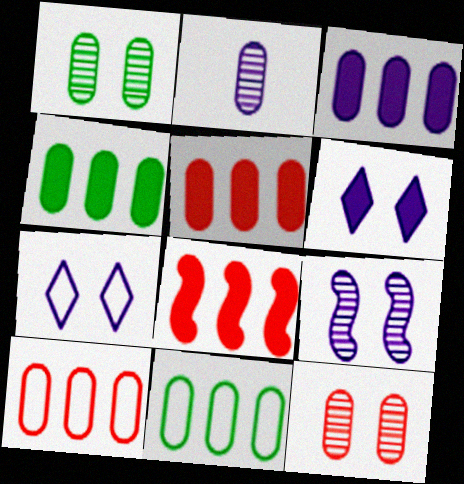[[3, 4, 5]]